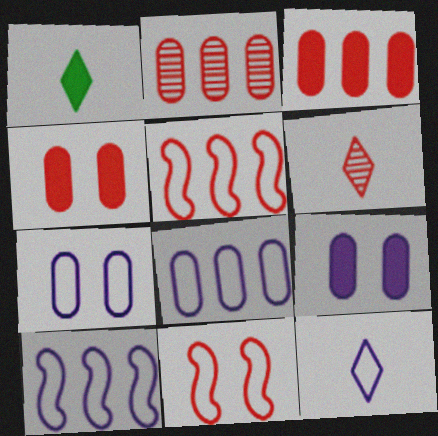[[1, 6, 12], 
[3, 6, 11], 
[4, 5, 6], 
[7, 10, 12]]